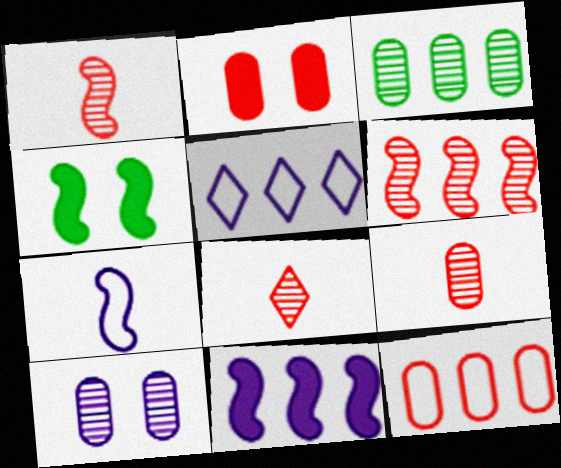[[1, 8, 9], 
[2, 9, 12], 
[3, 9, 10], 
[4, 5, 9], 
[4, 6, 7]]